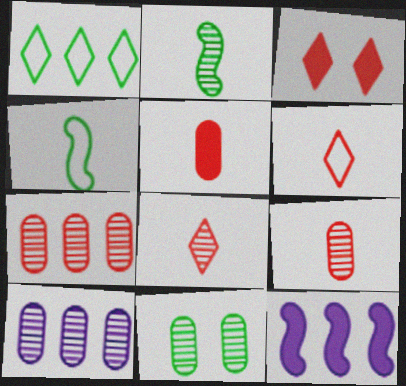[[1, 7, 12], 
[3, 4, 10], 
[6, 11, 12], 
[9, 10, 11]]